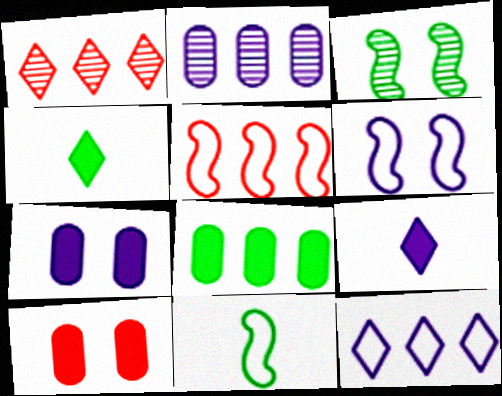[[1, 7, 11], 
[2, 6, 9], 
[5, 6, 11]]